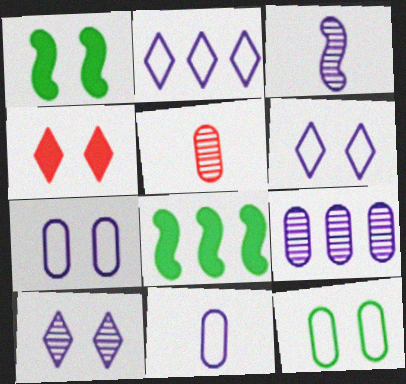[[1, 2, 5], 
[3, 9, 10], 
[5, 6, 8]]